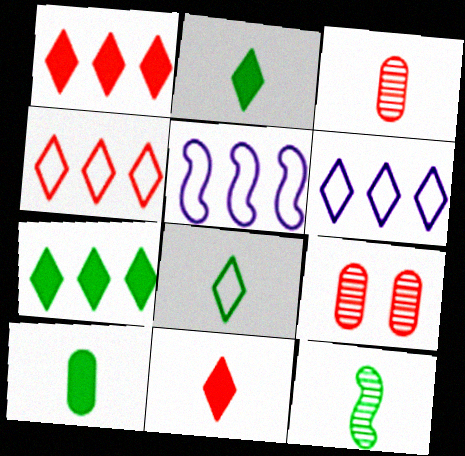[[2, 5, 9], 
[8, 10, 12]]